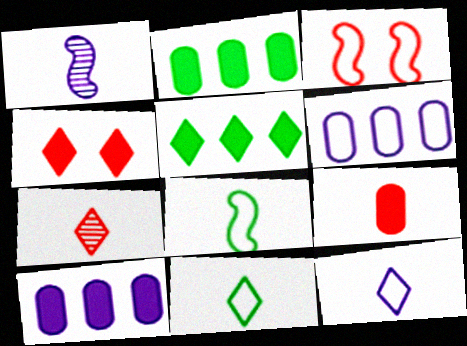[[1, 9, 11], 
[3, 6, 11]]